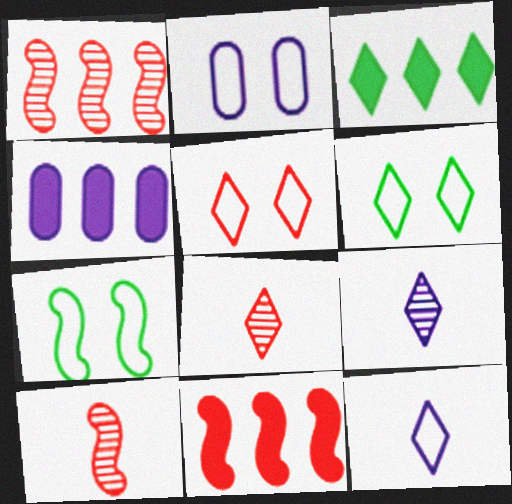[[2, 3, 10], 
[2, 5, 7], 
[3, 4, 11], 
[3, 5, 9], 
[4, 6, 10], 
[4, 7, 8]]